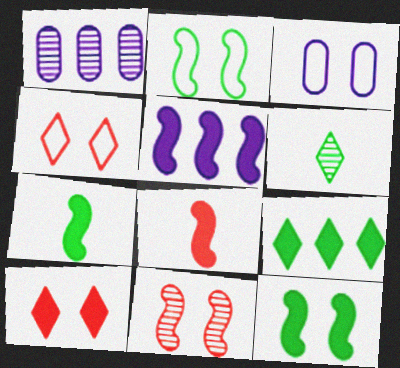[[1, 4, 7], 
[1, 6, 11], 
[2, 3, 4], 
[5, 8, 12]]